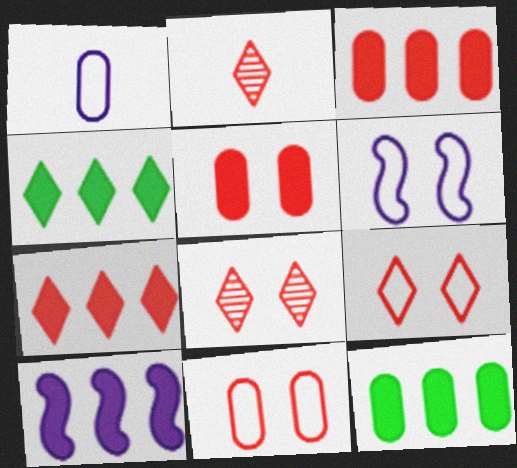[[2, 6, 12], 
[2, 7, 9], 
[3, 4, 10], 
[7, 10, 12]]